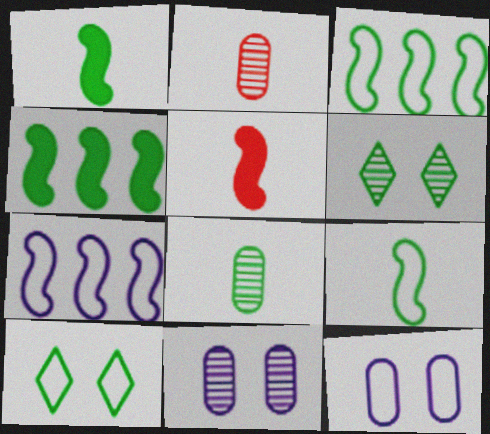[[4, 8, 10]]